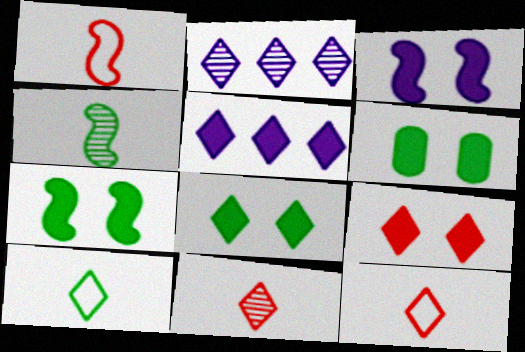[[1, 2, 6], 
[2, 8, 12], 
[2, 9, 10], 
[3, 6, 9], 
[6, 7, 8]]